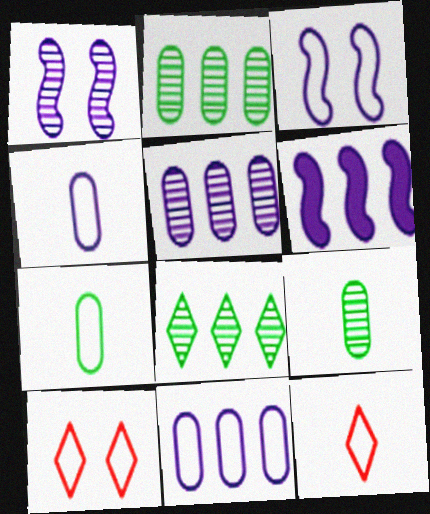[[6, 9, 10]]